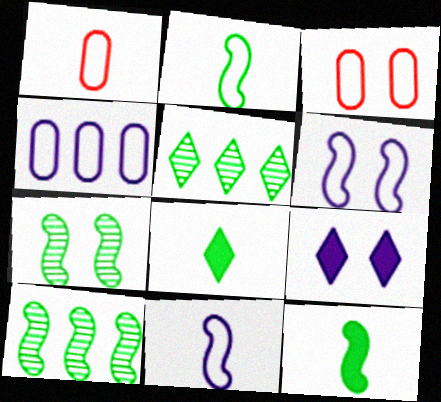[[1, 9, 10], 
[3, 7, 9]]